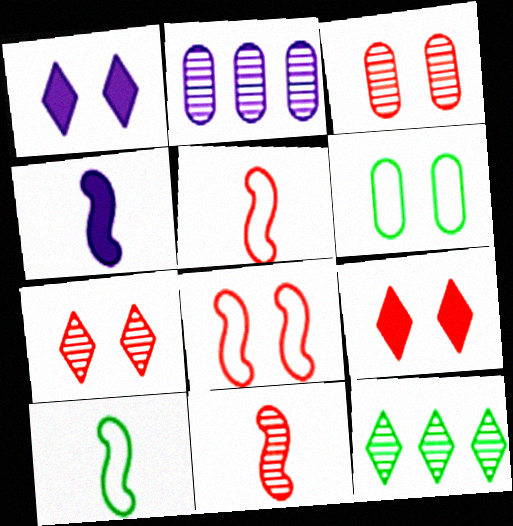[[2, 9, 10], 
[3, 8, 9], 
[4, 10, 11]]